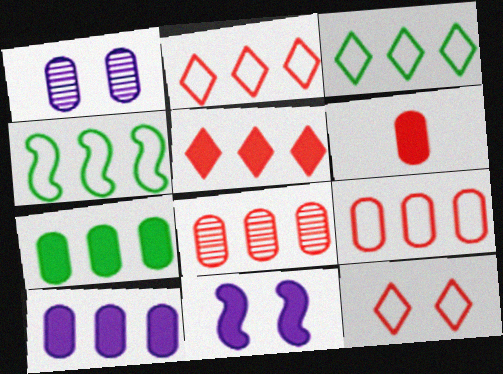[]